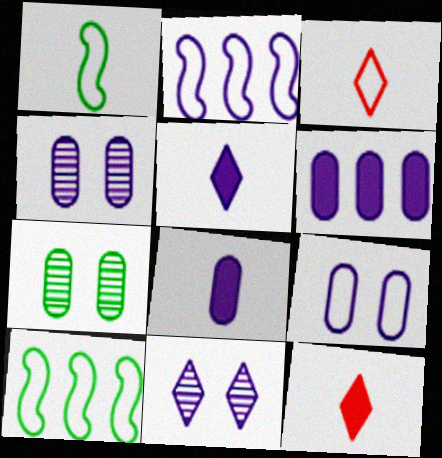[[2, 4, 5], 
[2, 7, 12], 
[2, 8, 11], 
[3, 9, 10], 
[4, 10, 12]]